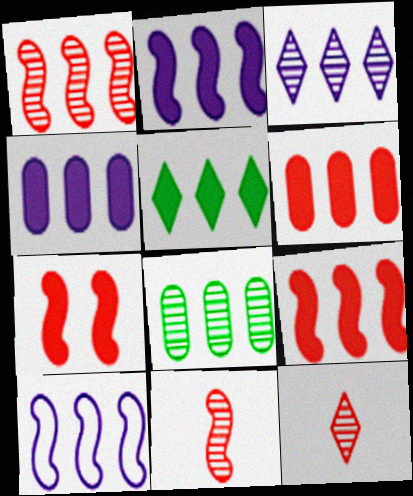[[1, 3, 8], 
[2, 5, 6], 
[3, 4, 10], 
[4, 5, 9]]